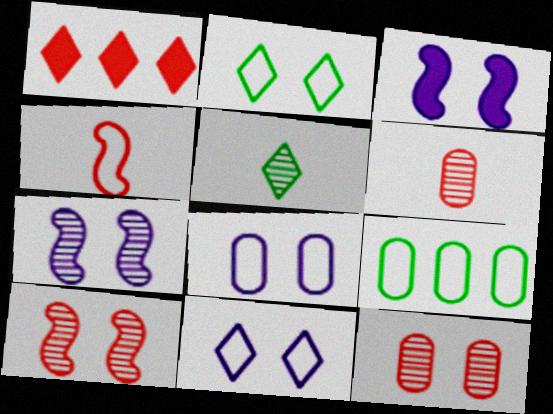[[1, 4, 12], 
[1, 5, 11], 
[2, 3, 12], 
[4, 9, 11]]